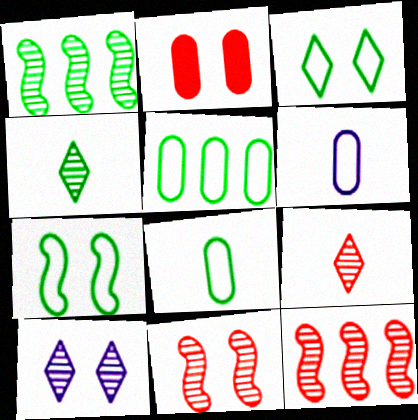[[2, 7, 10]]